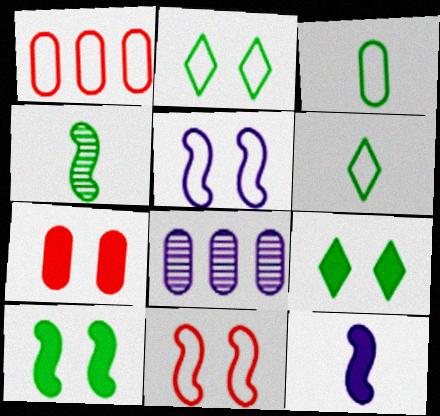[[1, 5, 6], 
[3, 7, 8]]